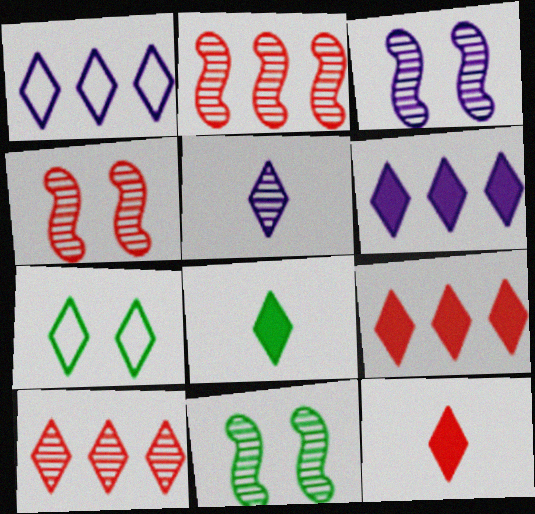[[3, 4, 11], 
[5, 7, 9]]